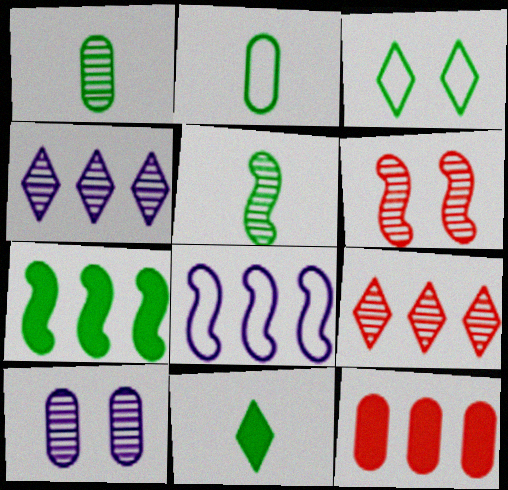[[1, 3, 7], 
[1, 4, 6], 
[2, 5, 11], 
[2, 10, 12], 
[5, 9, 10]]